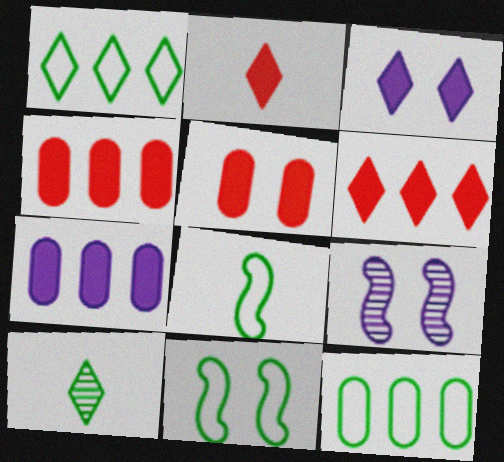[[2, 9, 12]]